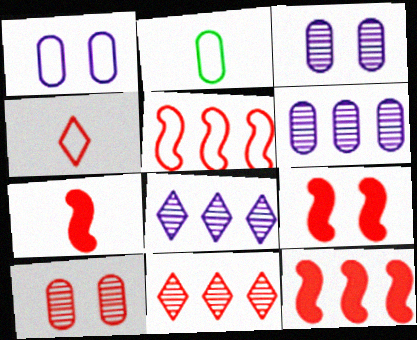[[2, 8, 9], 
[4, 10, 12], 
[7, 9, 12]]